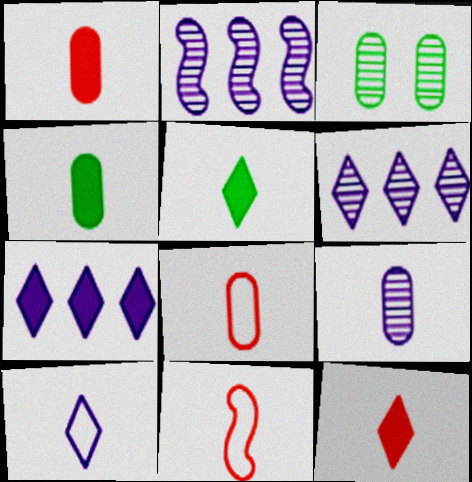[[3, 7, 11], 
[4, 8, 9], 
[5, 9, 11]]